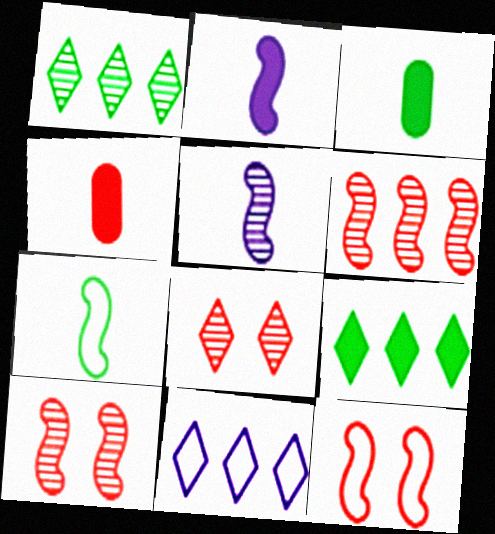[[3, 10, 11]]